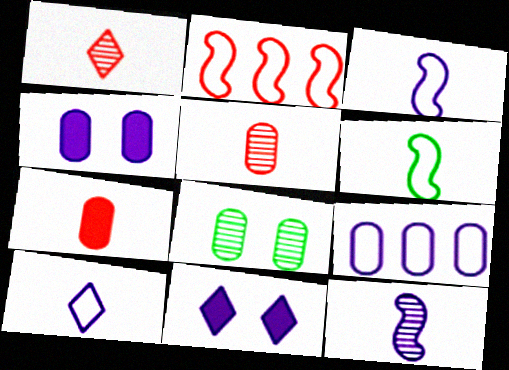[[7, 8, 9], 
[9, 11, 12]]